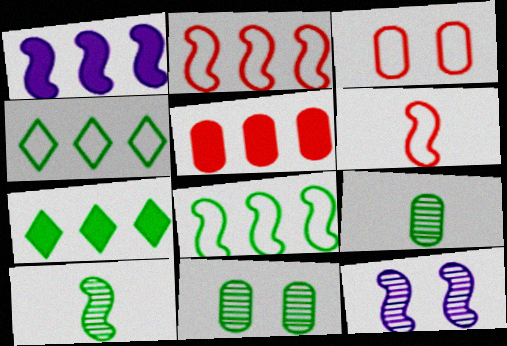[[1, 5, 7]]